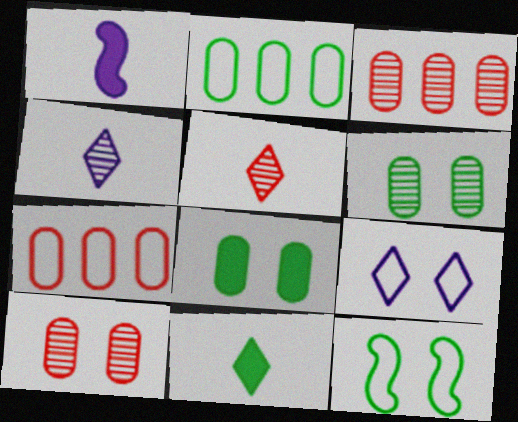[]